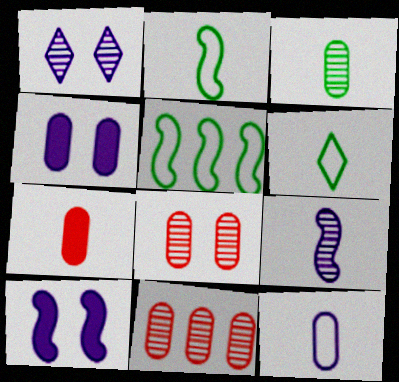[[1, 5, 7], 
[3, 7, 12], 
[6, 7, 9], 
[6, 10, 11]]